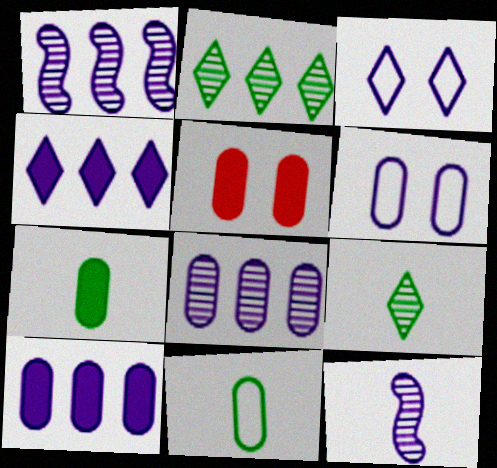[[3, 10, 12], 
[4, 6, 12], 
[5, 7, 10], 
[5, 8, 11]]